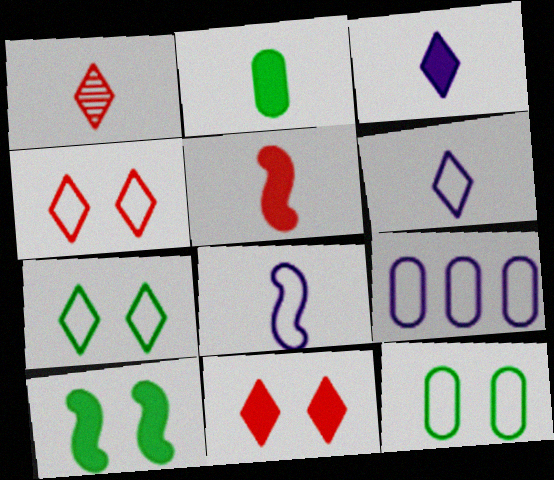[[1, 2, 8], 
[1, 9, 10], 
[2, 3, 5]]